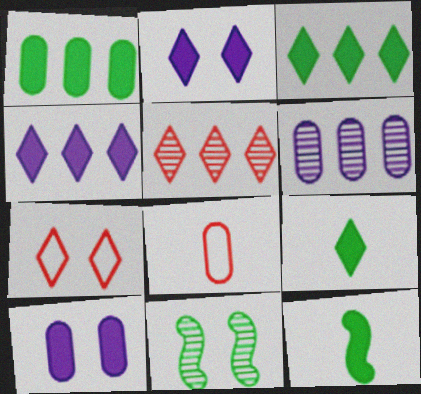[[4, 8, 11], 
[6, 7, 12], 
[7, 10, 11]]